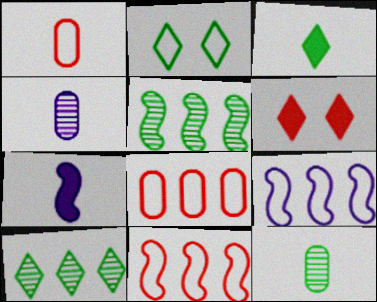[[1, 2, 9], 
[2, 3, 10], 
[6, 9, 12]]